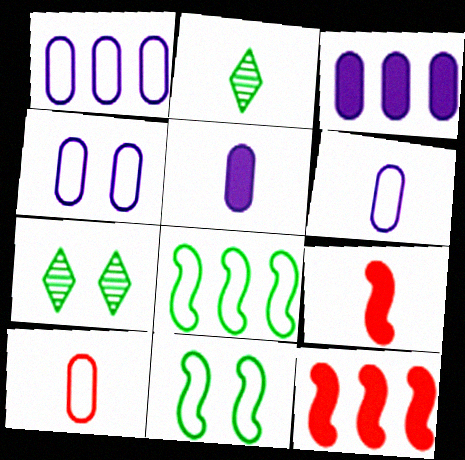[[1, 4, 6], 
[1, 7, 9], 
[2, 4, 12], 
[2, 6, 9], 
[6, 7, 12]]